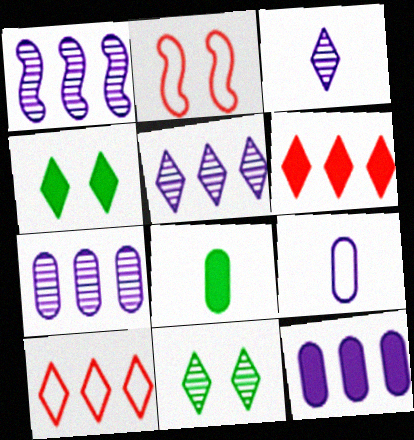[[1, 5, 7], 
[2, 5, 8], 
[3, 4, 10]]